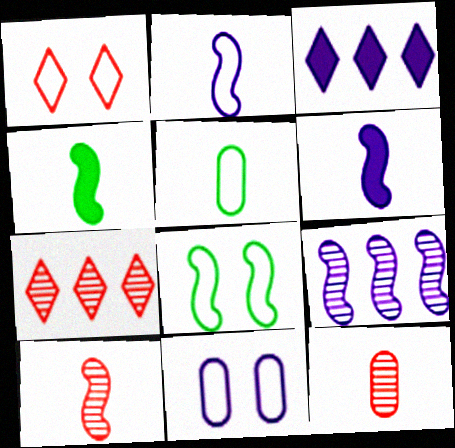[[1, 8, 11], 
[2, 4, 10], 
[3, 8, 12], 
[4, 7, 11]]